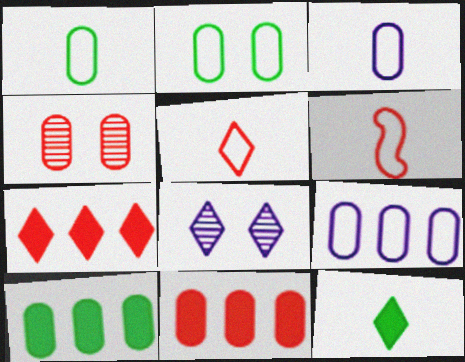[[3, 4, 10], 
[4, 6, 7], 
[6, 8, 10]]